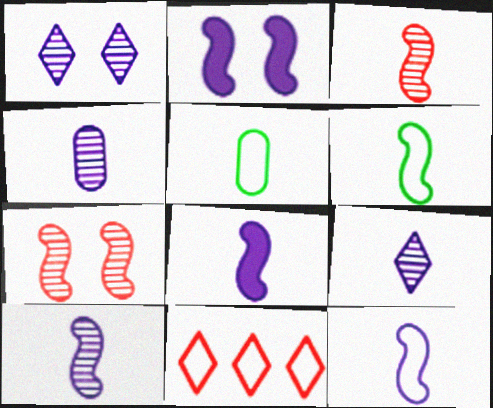[[3, 6, 8], 
[4, 9, 10], 
[8, 10, 12]]